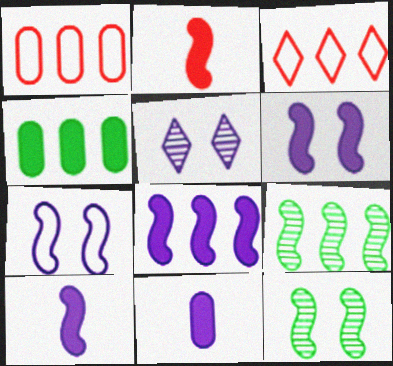[[2, 7, 9], 
[3, 11, 12], 
[6, 8, 10]]